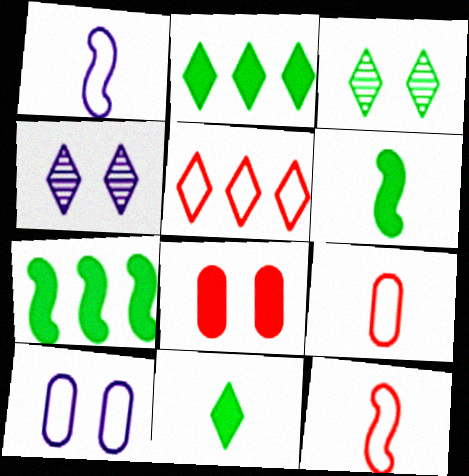[[4, 5, 11], 
[4, 7, 9]]